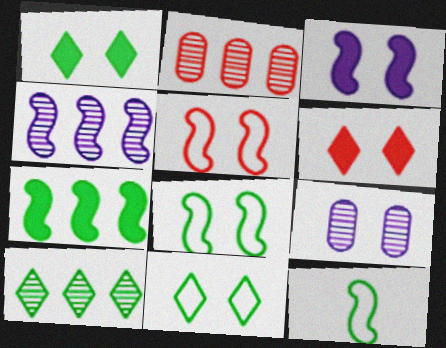[[1, 5, 9], 
[2, 4, 10], 
[6, 8, 9]]